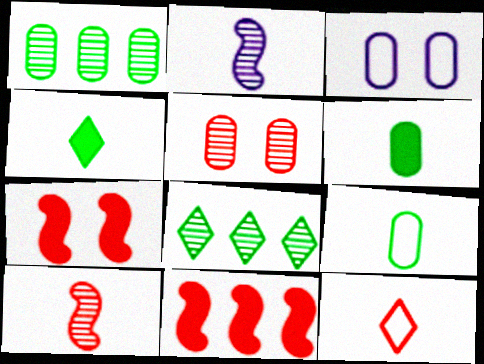[[2, 5, 8], 
[2, 6, 12], 
[5, 11, 12]]